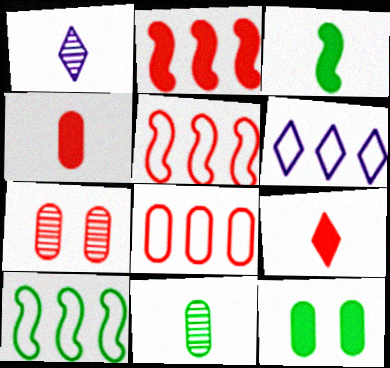[[1, 5, 12], 
[3, 6, 7], 
[4, 7, 8], 
[5, 7, 9], 
[6, 8, 10]]